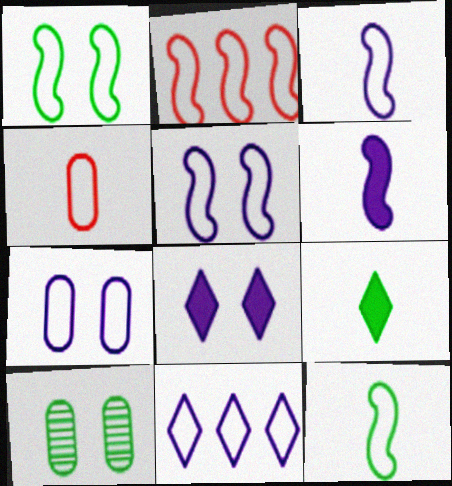[[1, 2, 3], 
[1, 4, 11], 
[2, 5, 12], 
[3, 7, 11]]